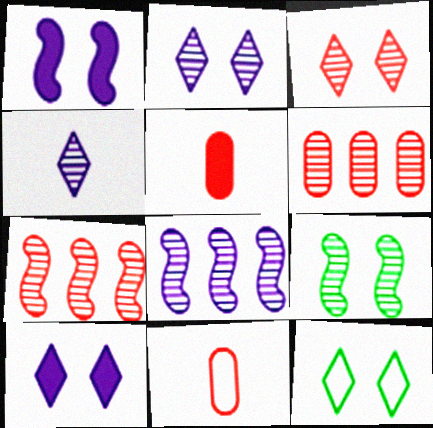[[3, 10, 12], 
[4, 6, 9], 
[5, 8, 12]]